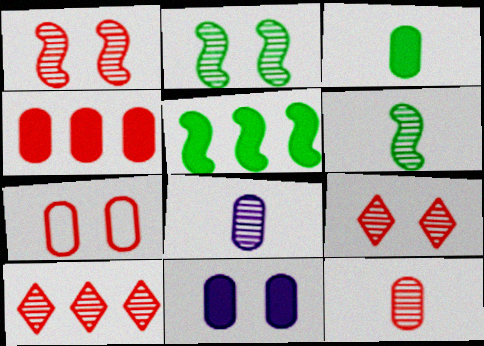[[1, 10, 12], 
[2, 8, 10], 
[3, 4, 11], 
[4, 7, 12]]